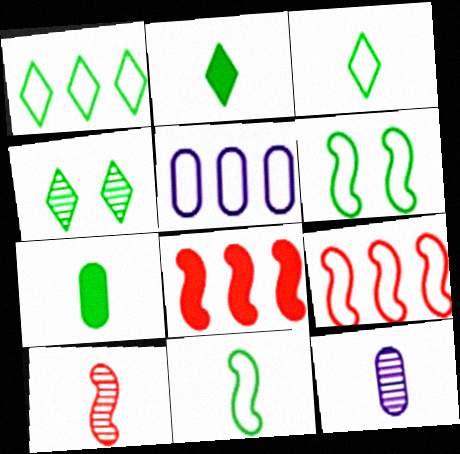[[1, 2, 4], 
[1, 5, 9]]